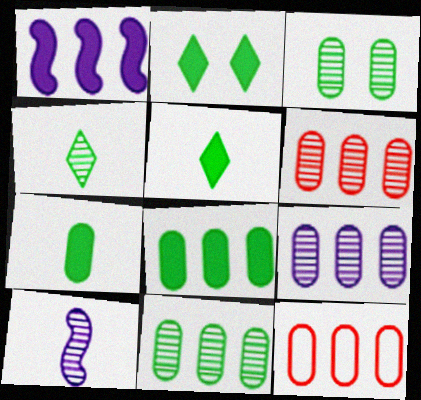[[2, 10, 12], 
[6, 9, 11], 
[8, 9, 12]]